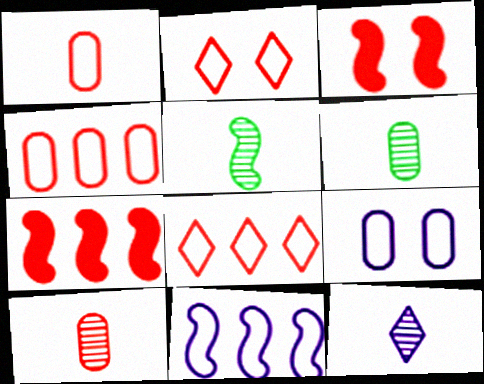[[2, 7, 10], 
[3, 5, 11], 
[3, 8, 10], 
[5, 10, 12]]